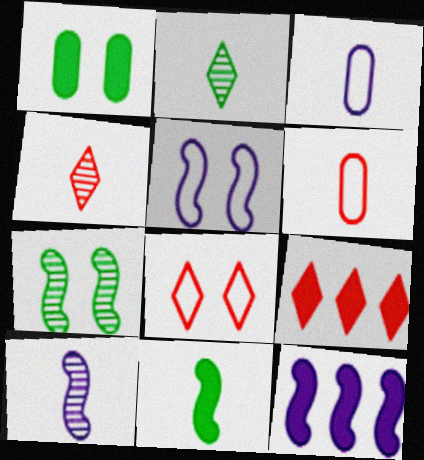[[3, 4, 11], 
[3, 7, 9], 
[4, 8, 9], 
[5, 10, 12]]